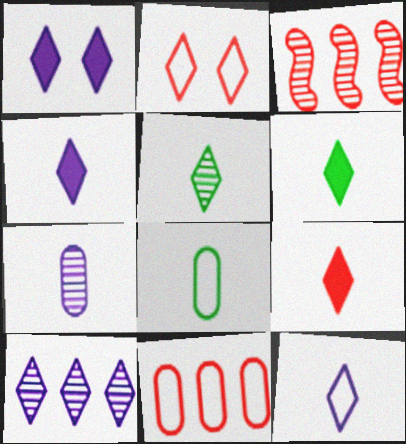[[1, 3, 8], 
[1, 10, 12], 
[2, 6, 10], 
[4, 6, 9], 
[5, 9, 12]]